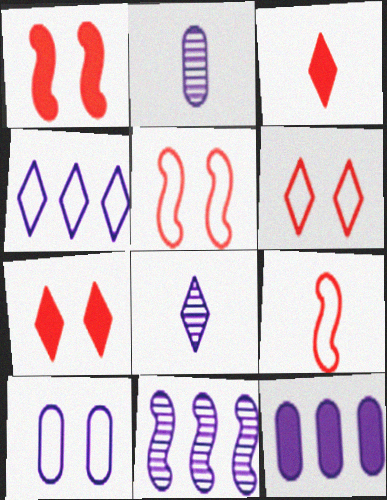[[2, 10, 12], 
[4, 11, 12]]